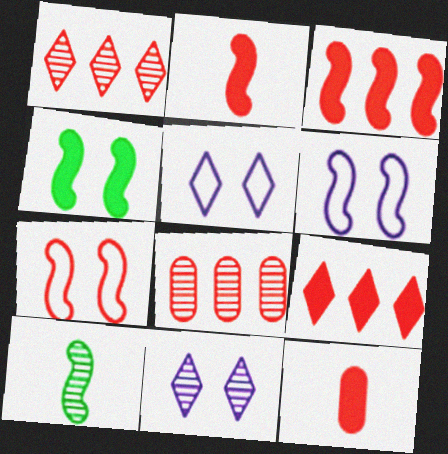[[1, 7, 12], 
[3, 6, 10], 
[8, 10, 11]]